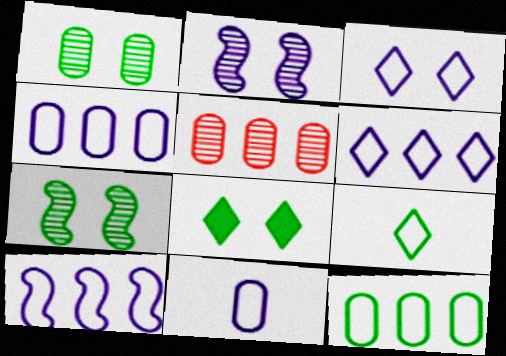[[3, 10, 11], 
[4, 6, 10]]